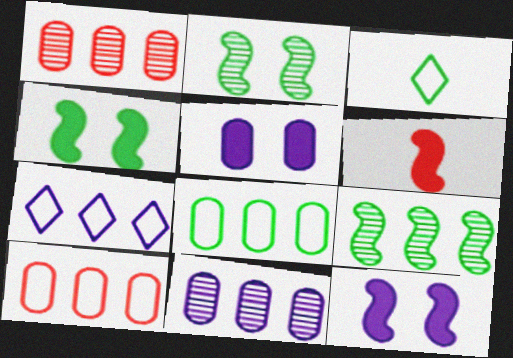[[1, 3, 12]]